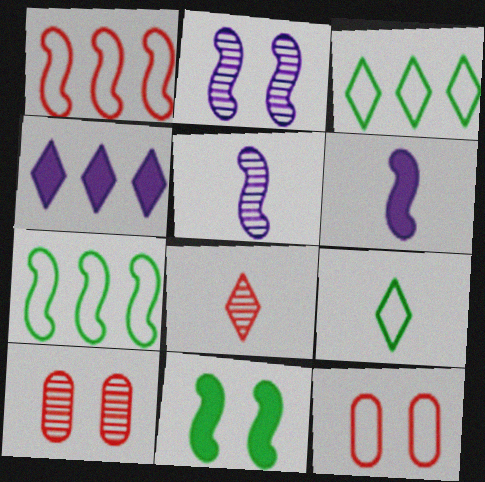[[1, 5, 11], 
[3, 6, 10]]